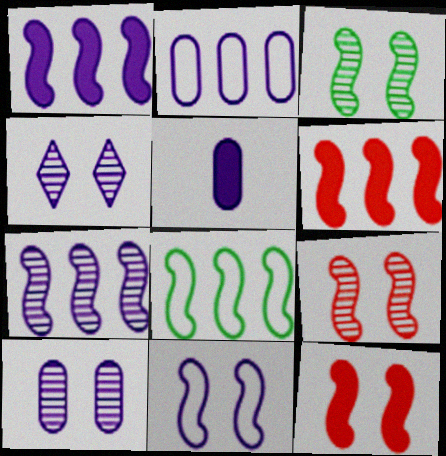[[2, 5, 10], 
[3, 11, 12], 
[6, 7, 8]]